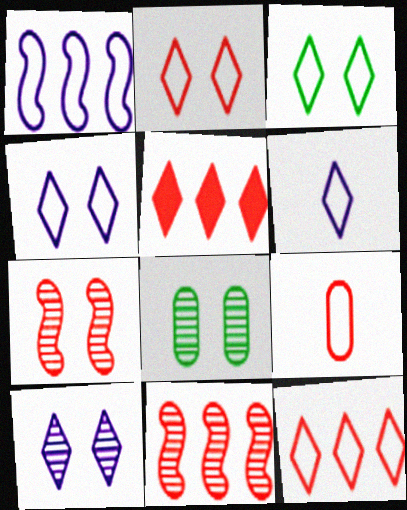[[1, 3, 9], 
[2, 3, 4], 
[3, 6, 12], 
[5, 7, 9], 
[7, 8, 10]]